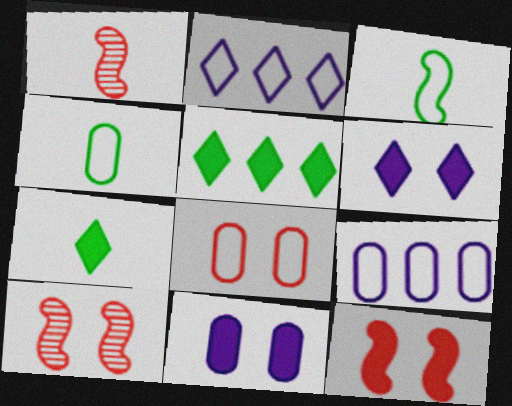[[2, 3, 8], 
[4, 8, 9], 
[7, 9, 10]]